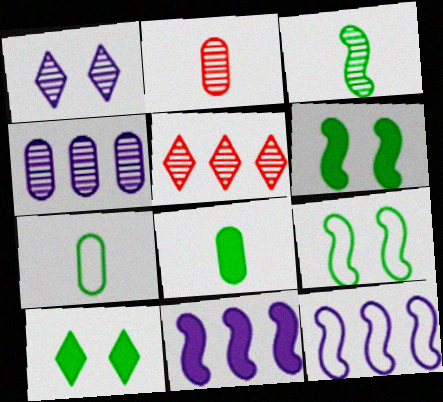[[2, 10, 12]]